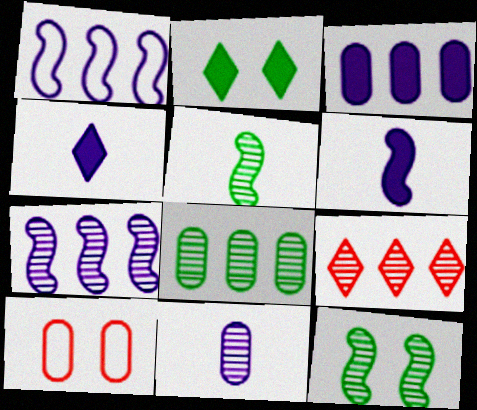[[7, 8, 9], 
[9, 11, 12]]